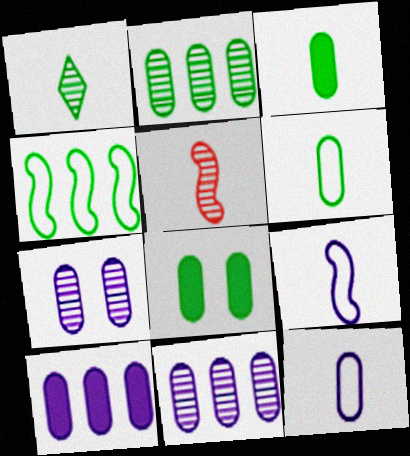[[1, 4, 8], 
[2, 6, 8], 
[7, 10, 12]]